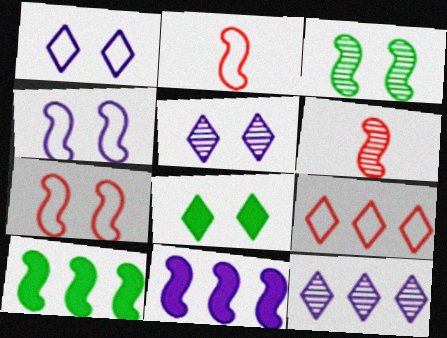[[2, 3, 11], 
[4, 6, 10]]